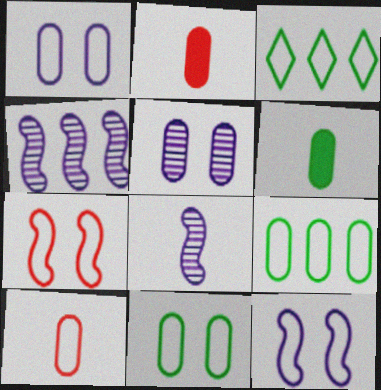[[1, 9, 10], 
[2, 5, 9], 
[3, 10, 12]]